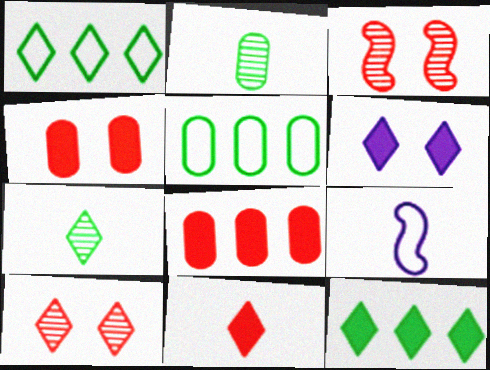[[2, 9, 11], 
[6, 11, 12]]